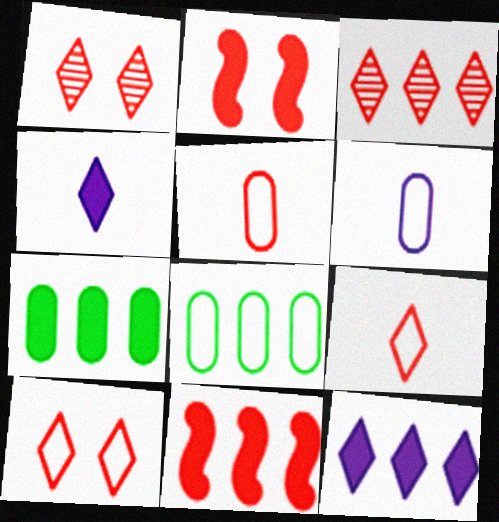[[1, 5, 11], 
[2, 3, 5], 
[2, 4, 7], 
[7, 11, 12]]